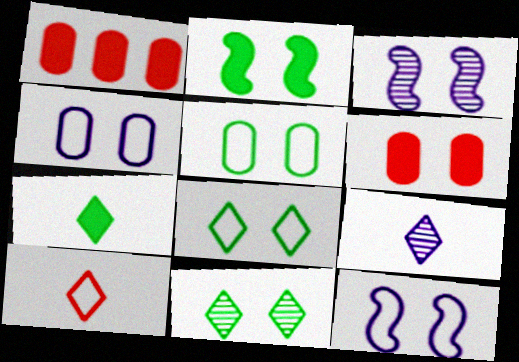[[2, 5, 11], 
[3, 6, 8], 
[6, 11, 12], 
[7, 9, 10]]